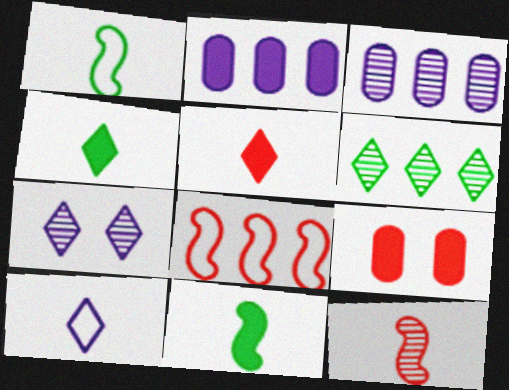[[2, 6, 8]]